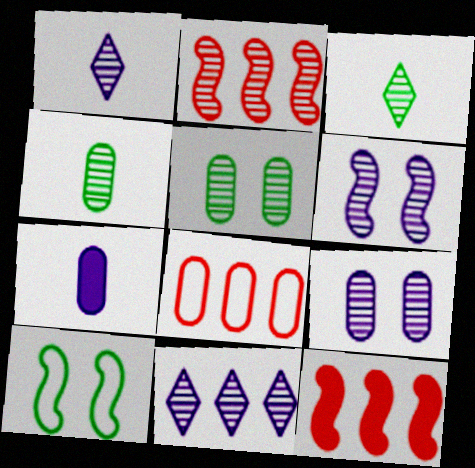[[1, 2, 5], 
[2, 3, 9], 
[5, 7, 8]]